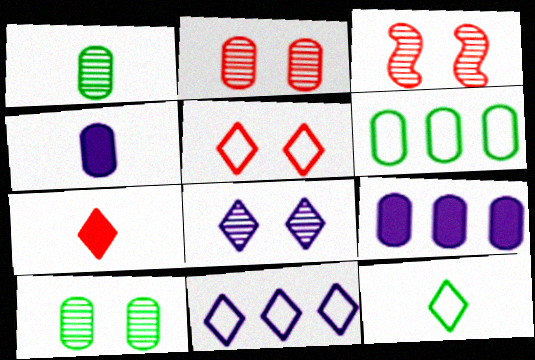[[2, 4, 6], 
[3, 8, 10], 
[3, 9, 12], 
[5, 11, 12]]